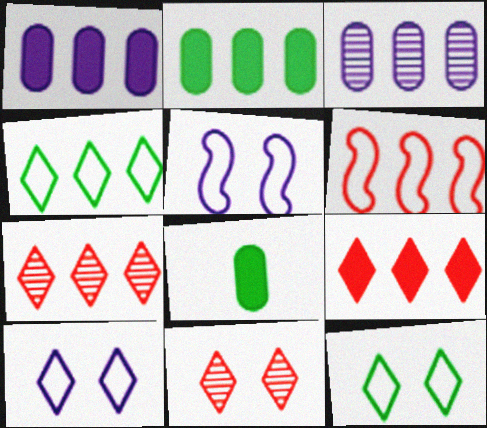[[5, 7, 8]]